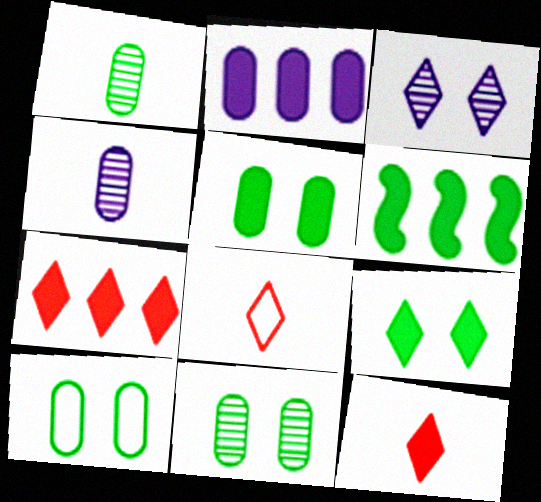[[2, 6, 7], 
[5, 10, 11]]